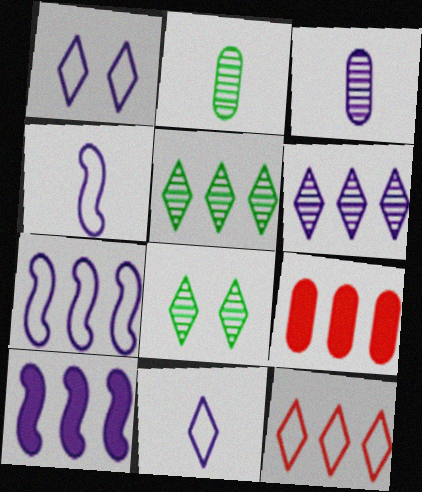[[1, 3, 10], 
[4, 8, 9], 
[5, 7, 9]]